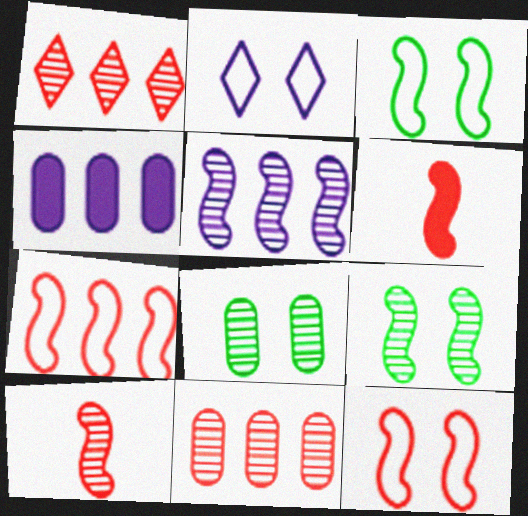[[3, 5, 6], 
[5, 9, 10]]